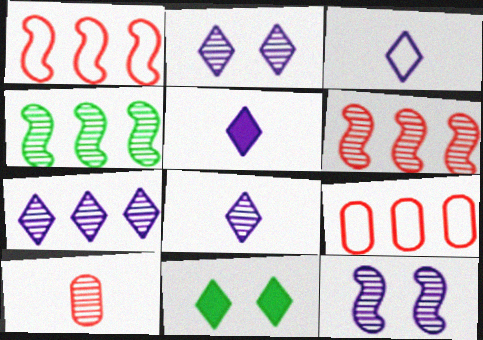[[2, 4, 10], 
[2, 7, 8], 
[3, 5, 8]]